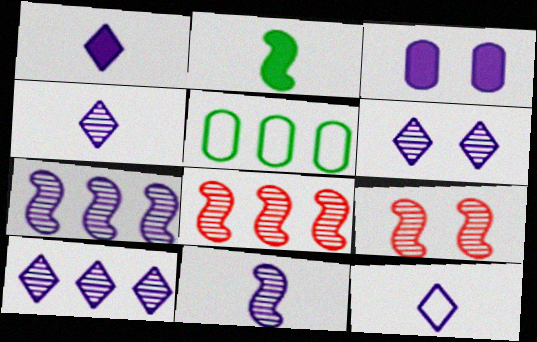[[1, 4, 12], 
[1, 5, 9], 
[3, 7, 12], 
[4, 6, 10]]